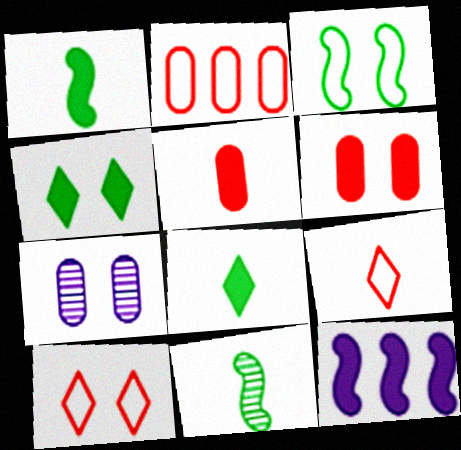[[4, 5, 12], 
[6, 8, 12]]